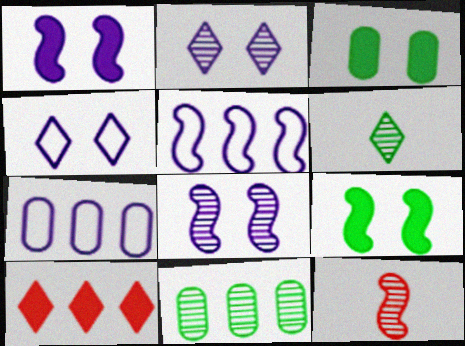[[2, 11, 12], 
[4, 6, 10], 
[5, 9, 12], 
[5, 10, 11]]